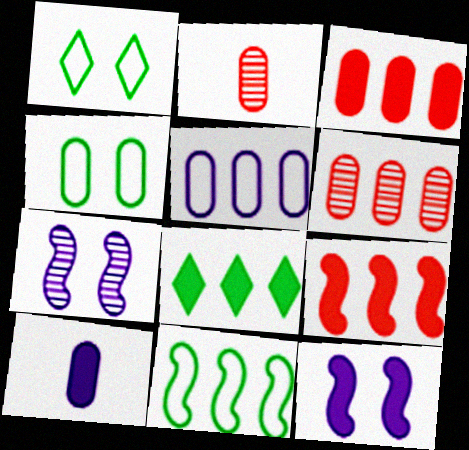[[4, 6, 10]]